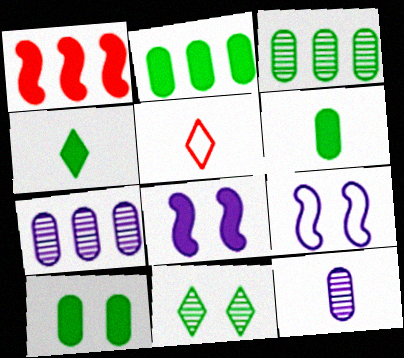[[2, 6, 10], 
[3, 5, 8]]